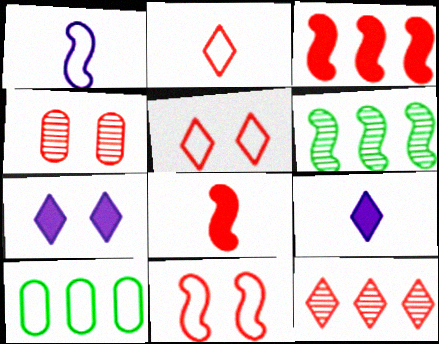[[1, 5, 10], 
[2, 3, 4]]